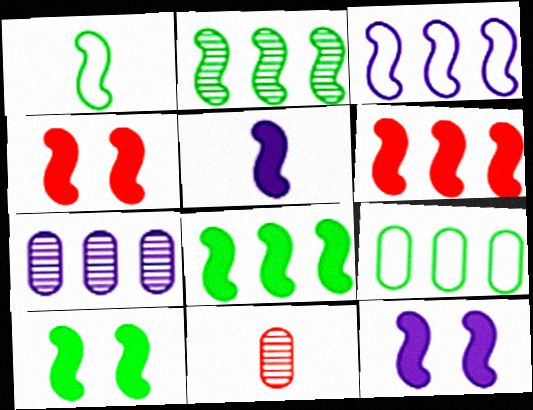[[1, 2, 10], 
[2, 3, 6], 
[4, 5, 8], 
[4, 10, 12], 
[5, 6, 10]]